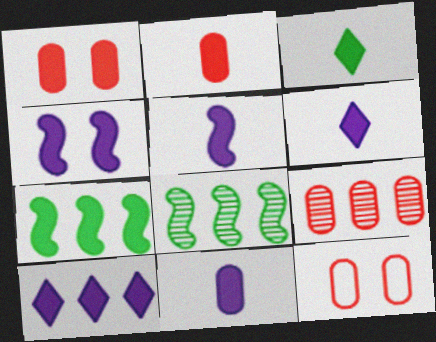[[1, 6, 7], 
[2, 3, 5], 
[2, 9, 12], 
[4, 10, 11], 
[5, 6, 11], 
[6, 8, 12]]